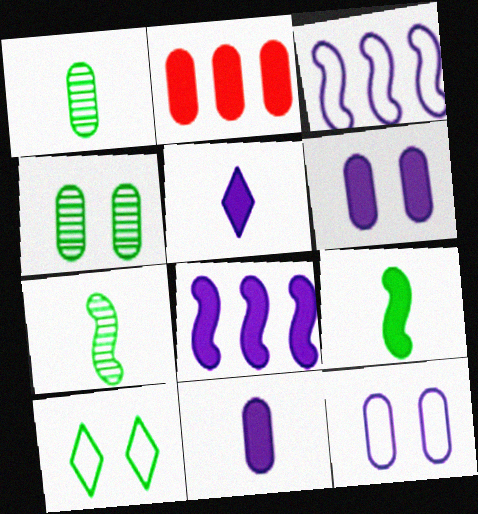[[1, 2, 12], 
[5, 6, 8]]